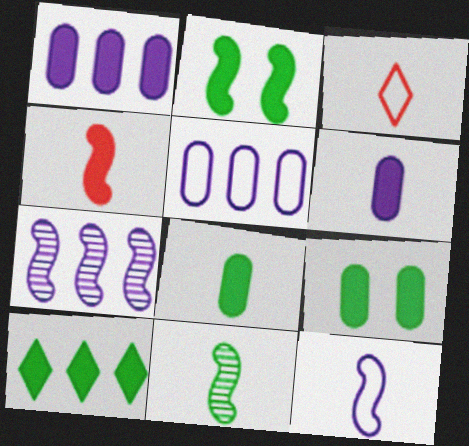[[2, 8, 10], 
[3, 6, 11], 
[3, 7, 9], 
[4, 11, 12]]